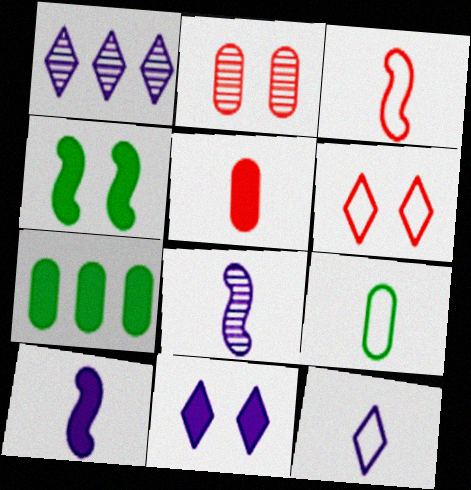[[1, 11, 12], 
[3, 9, 12], 
[6, 7, 8]]